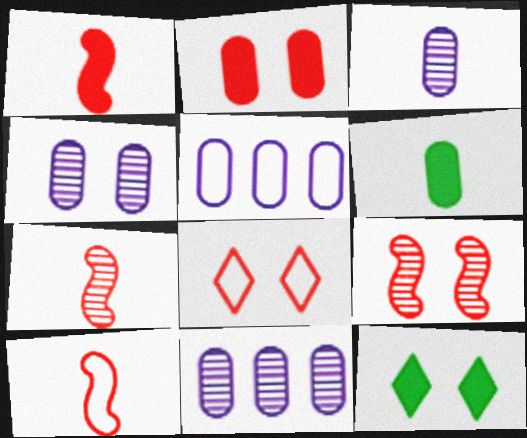[[1, 7, 10], 
[2, 8, 9], 
[3, 4, 11], 
[5, 7, 12], 
[10, 11, 12]]